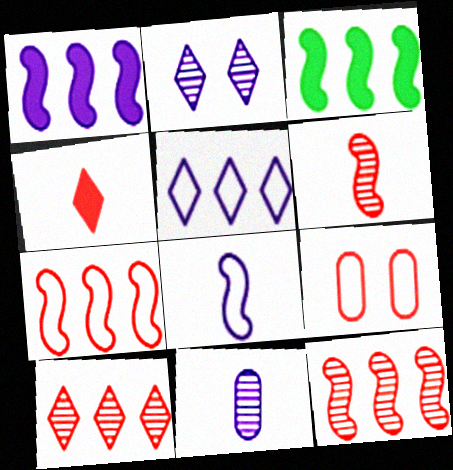[[4, 9, 12]]